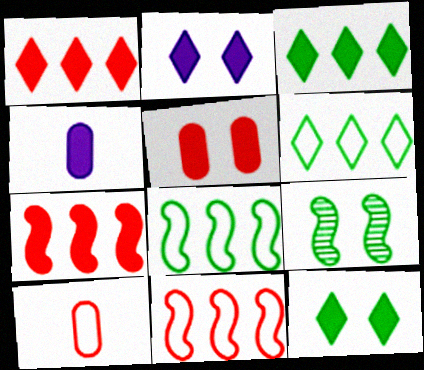[[4, 7, 12]]